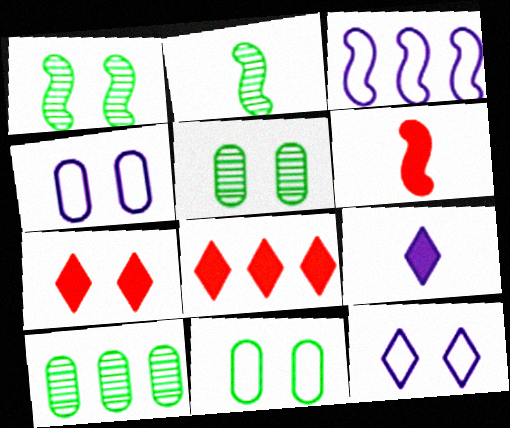[[1, 3, 6], 
[1, 4, 7], 
[2, 4, 8], 
[3, 8, 10], 
[6, 10, 12]]